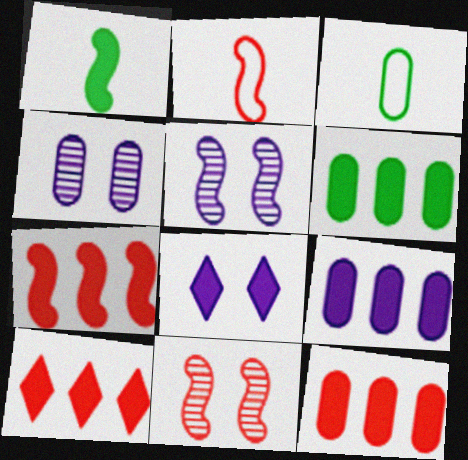[[1, 8, 12], 
[2, 7, 11], 
[3, 4, 12], 
[3, 5, 10], 
[6, 9, 12], 
[7, 10, 12]]